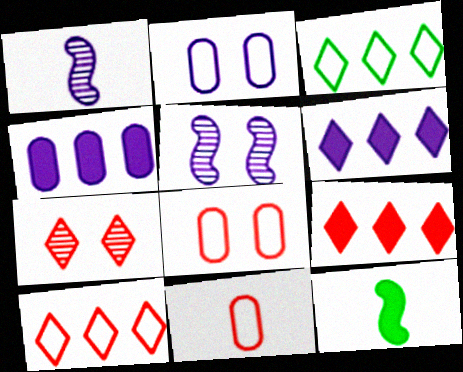[[1, 2, 6]]